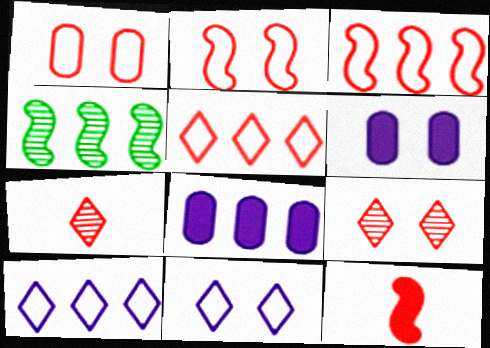[[4, 5, 8]]